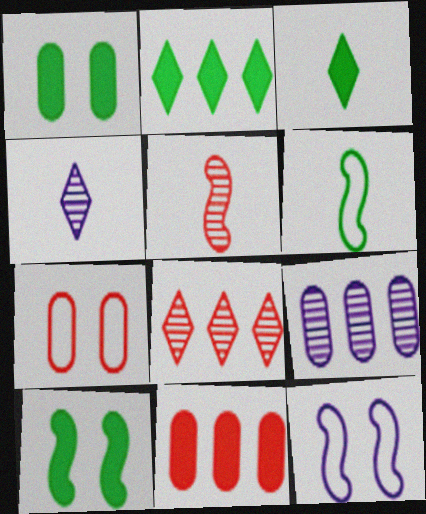[]